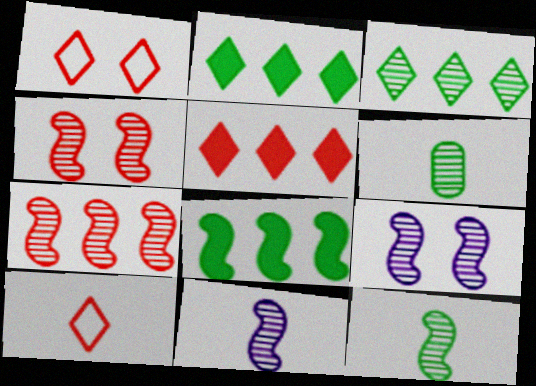[[7, 9, 12]]